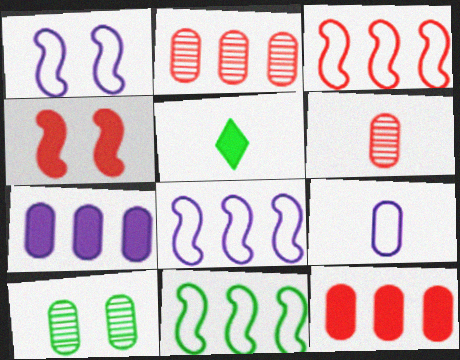[[1, 2, 5], 
[3, 8, 11], 
[4, 5, 7], 
[5, 10, 11], 
[9, 10, 12]]